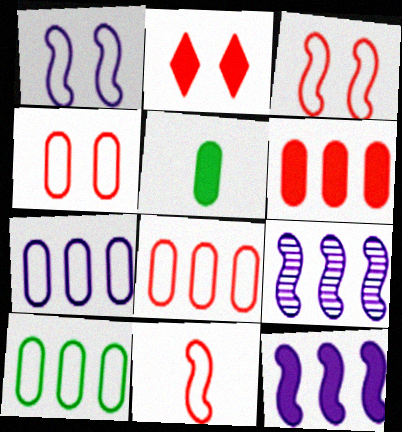[[2, 5, 12], 
[7, 8, 10]]